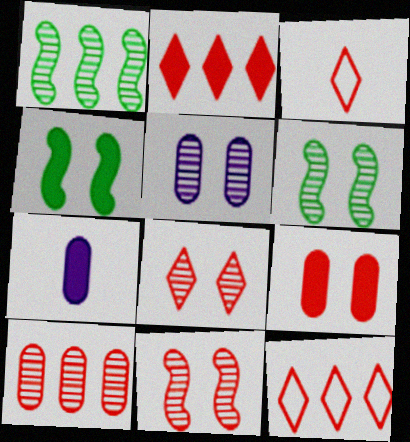[[2, 3, 8], 
[2, 4, 7], 
[5, 6, 8], 
[6, 7, 12]]